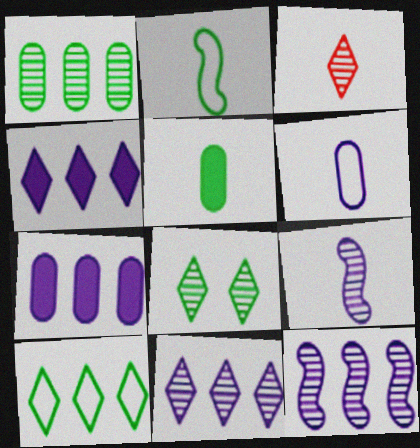[[3, 8, 11]]